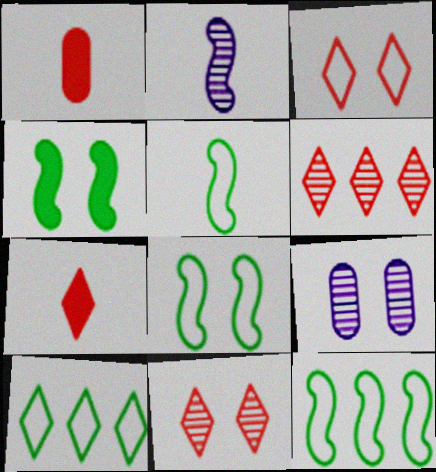[[3, 4, 9], 
[3, 6, 7], 
[5, 8, 12], 
[7, 9, 12]]